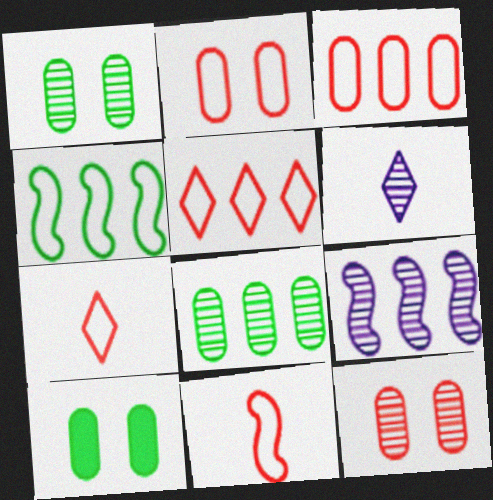[[2, 5, 11], 
[7, 9, 10]]